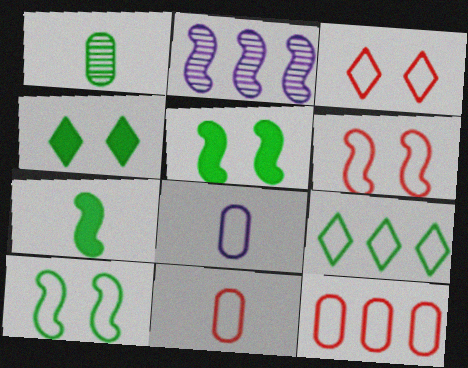[[1, 5, 9], 
[2, 4, 11], 
[2, 6, 7], 
[6, 8, 9]]